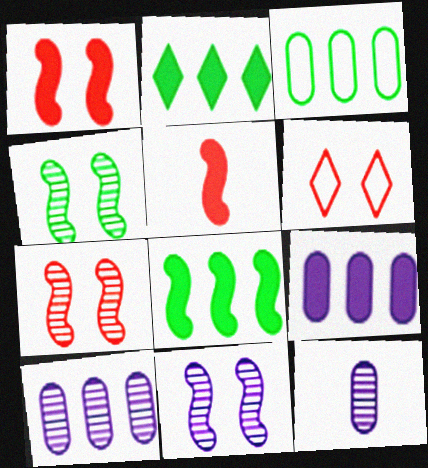[[4, 7, 11], 
[6, 8, 12]]